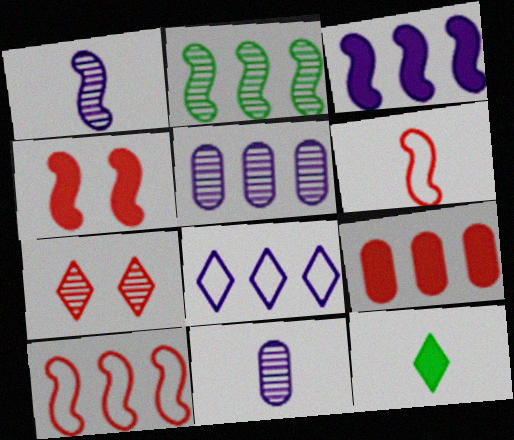[[2, 3, 10], 
[2, 7, 11], 
[2, 8, 9], 
[3, 5, 8], 
[6, 7, 9], 
[6, 11, 12], 
[7, 8, 12]]